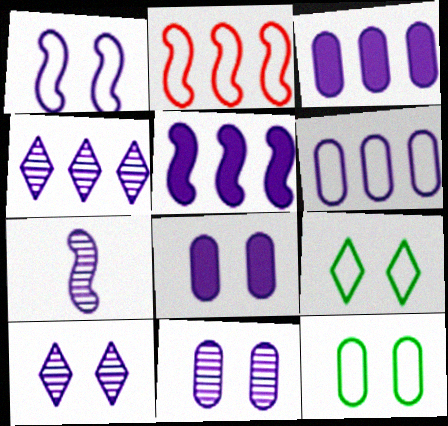[[1, 5, 7], 
[1, 8, 10], 
[4, 5, 6], 
[4, 7, 11]]